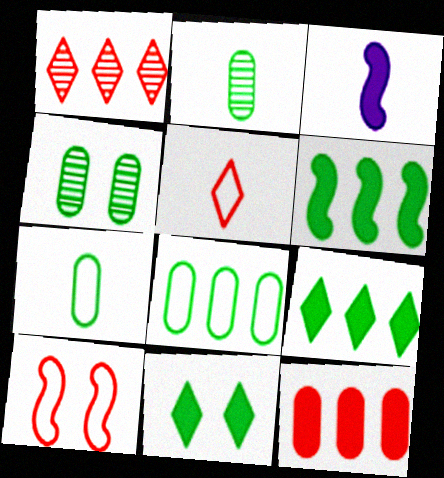[[2, 3, 5], 
[3, 11, 12]]